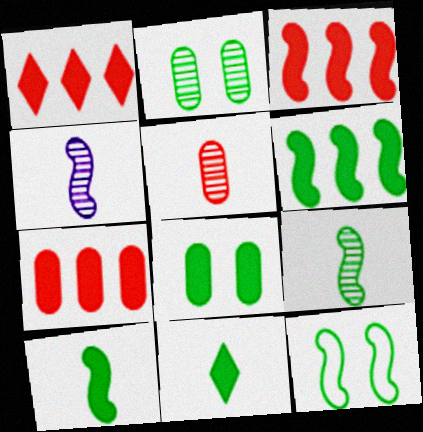[[1, 3, 7], 
[3, 4, 12], 
[6, 8, 11], 
[6, 9, 12]]